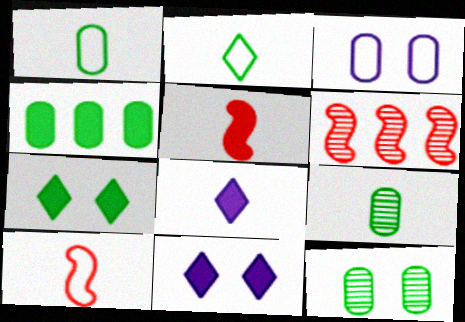[[1, 4, 12], 
[1, 6, 11], 
[4, 5, 11], 
[8, 9, 10]]